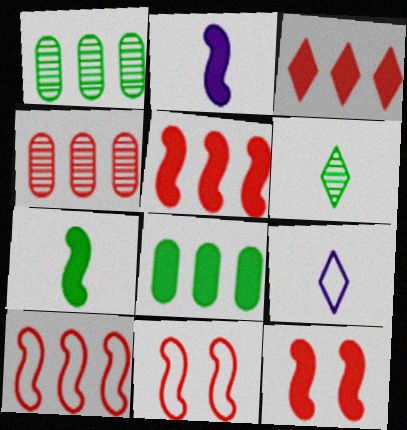[[1, 9, 12], 
[3, 4, 10]]